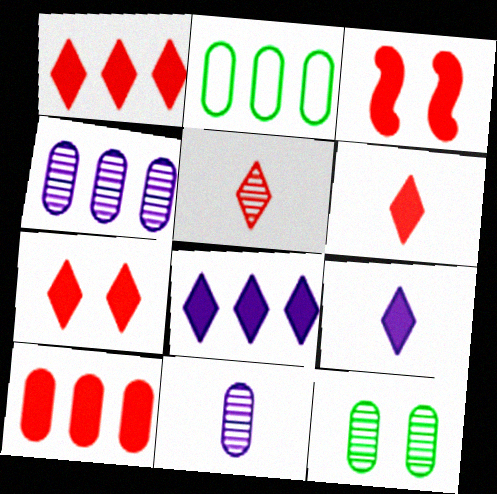[[1, 6, 7], 
[2, 4, 10], 
[3, 6, 10]]